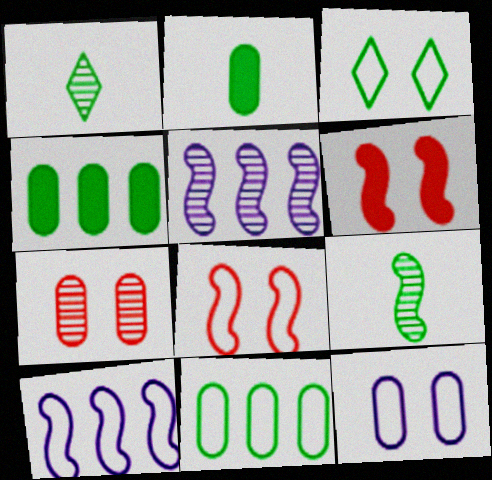[[1, 5, 7], 
[3, 4, 9], 
[3, 8, 12], 
[6, 9, 10]]